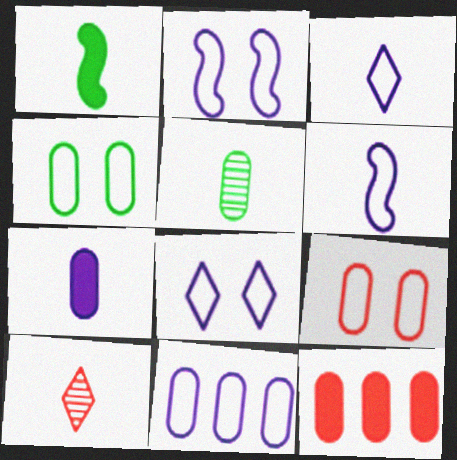[[2, 3, 11], 
[6, 8, 11]]